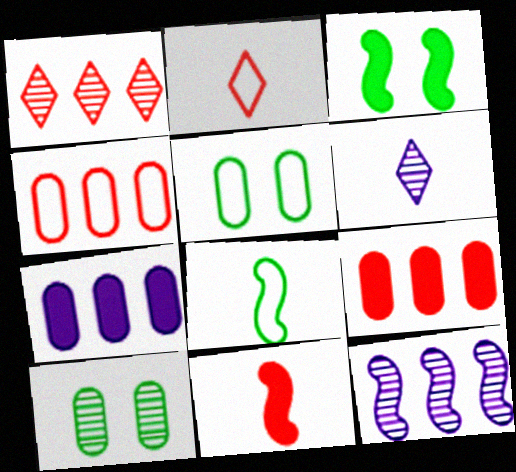[[3, 4, 6]]